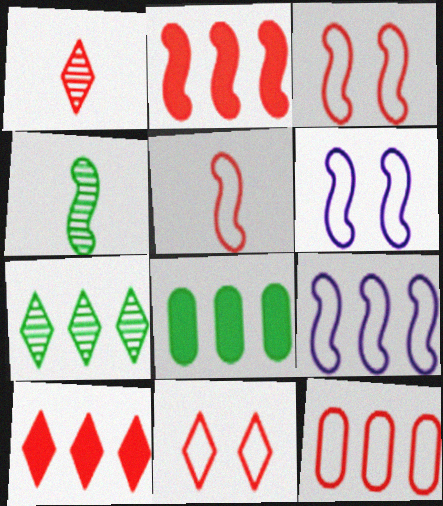[[1, 6, 8], 
[1, 10, 11], 
[2, 4, 6], 
[5, 11, 12]]